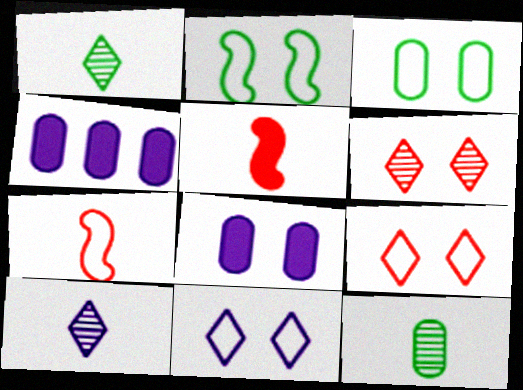[[2, 6, 8]]